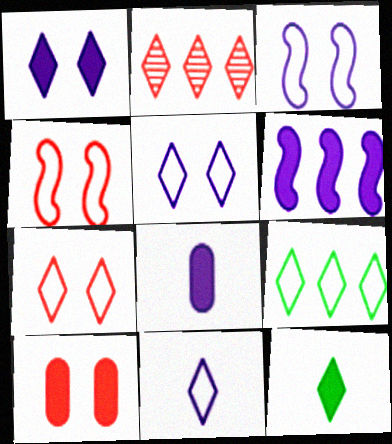[[1, 6, 8], 
[2, 5, 12], 
[6, 10, 12], 
[7, 9, 11]]